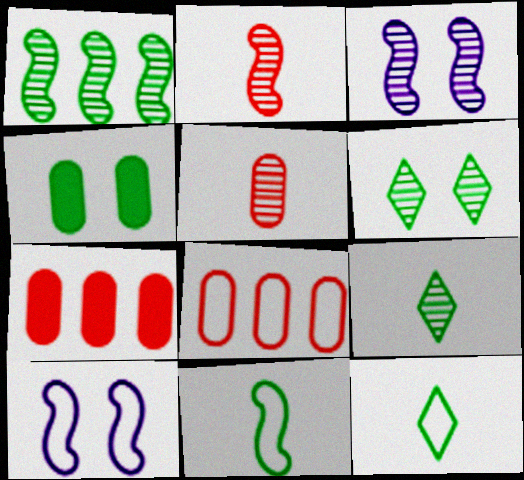[[1, 2, 3], 
[1, 4, 12], 
[3, 7, 12], 
[7, 9, 10], 
[8, 10, 12]]